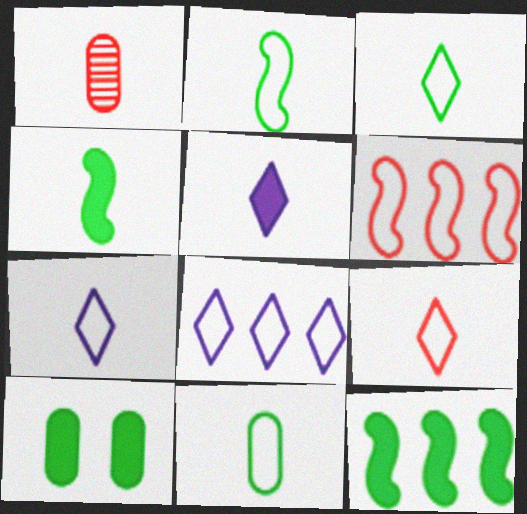[[1, 2, 5], 
[1, 4, 7], 
[2, 3, 11], 
[3, 7, 9]]